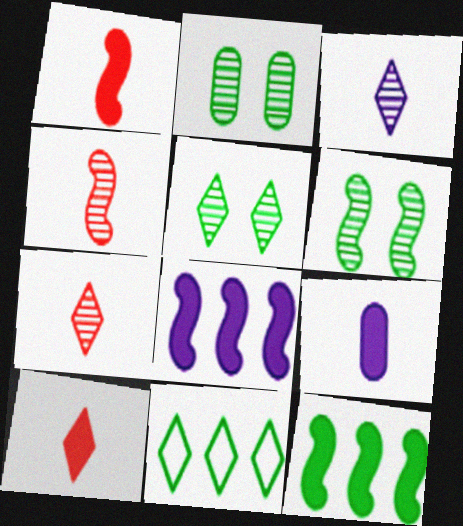[[2, 5, 6]]